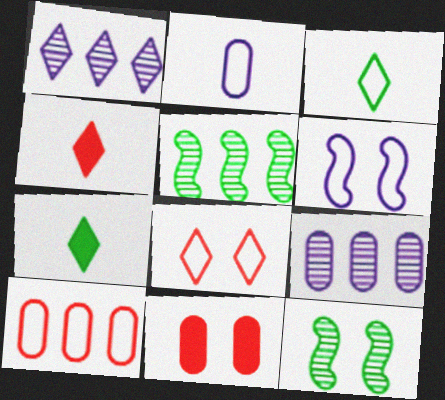[[1, 7, 8], 
[3, 6, 10]]